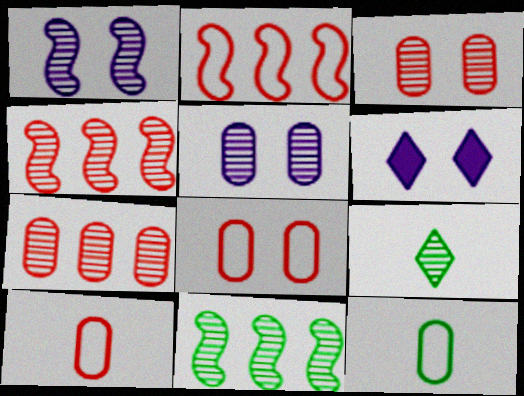[[1, 7, 9], 
[4, 5, 9], 
[4, 6, 12], 
[6, 10, 11]]